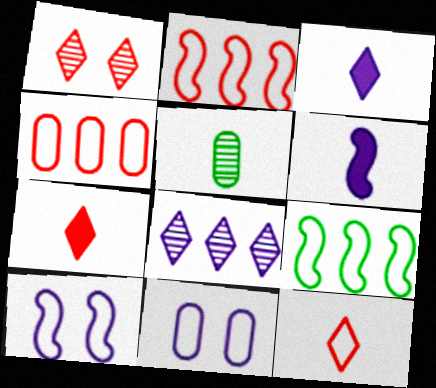[[5, 6, 12], 
[6, 8, 11], 
[9, 11, 12]]